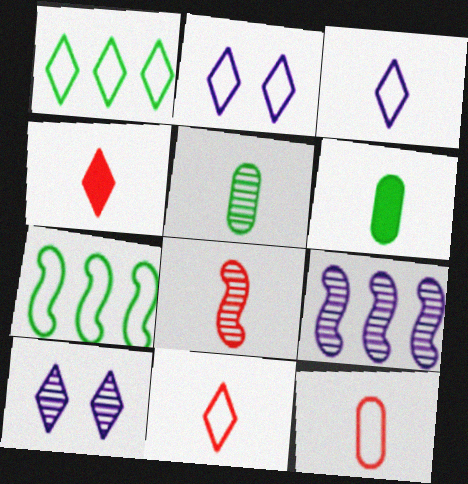[[1, 2, 11], 
[1, 4, 10], 
[2, 7, 12], 
[3, 6, 8], 
[4, 8, 12]]